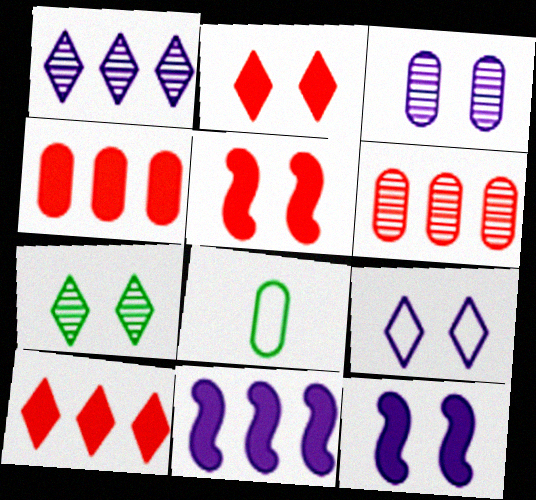[[1, 5, 8], 
[2, 7, 9], 
[3, 4, 8], 
[3, 9, 12]]